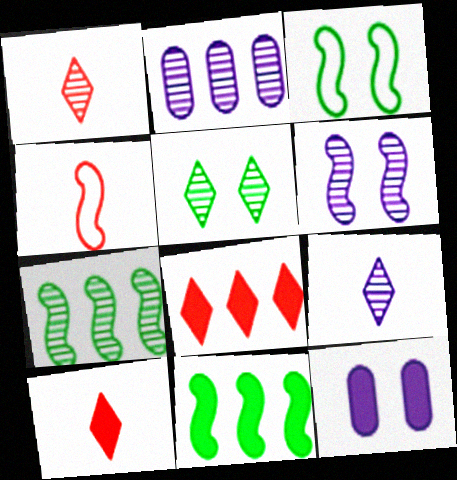[[2, 3, 10], 
[2, 6, 9], 
[4, 6, 11], 
[10, 11, 12]]